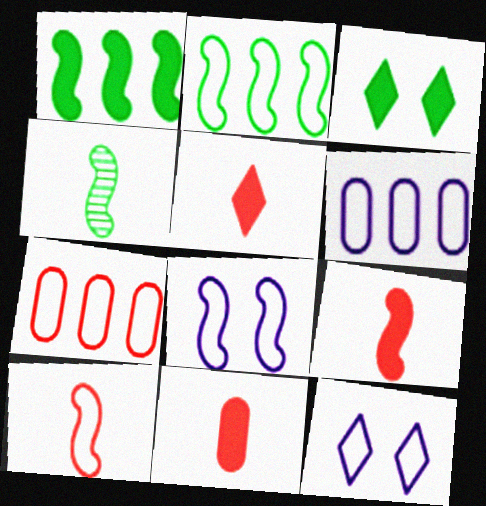[[2, 8, 10], 
[5, 9, 11]]